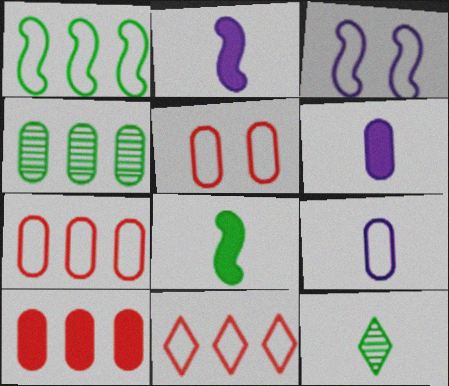[[3, 10, 12], 
[4, 5, 6]]